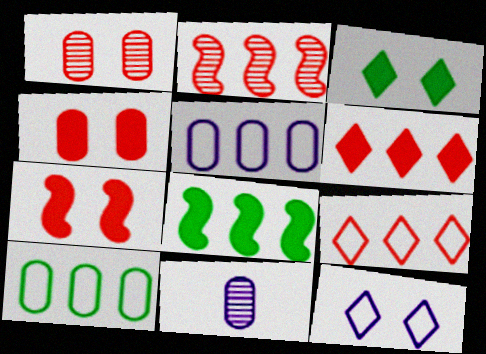[[4, 10, 11]]